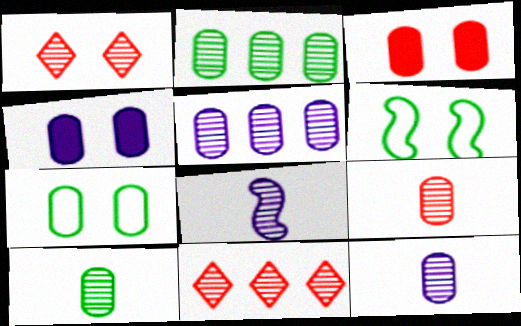[[1, 2, 8], 
[1, 4, 6], 
[9, 10, 12]]